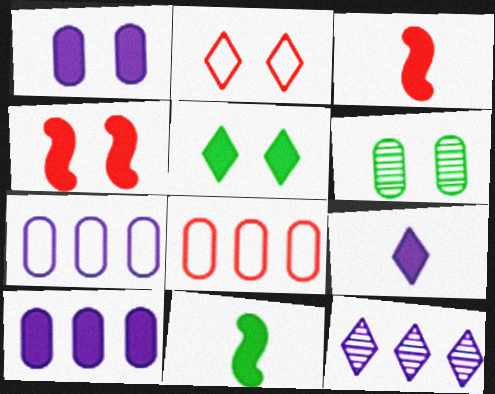[[1, 4, 5], 
[3, 5, 10]]